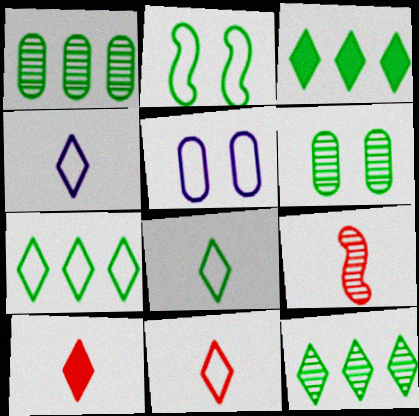[[3, 5, 9], 
[3, 7, 12], 
[4, 8, 11]]